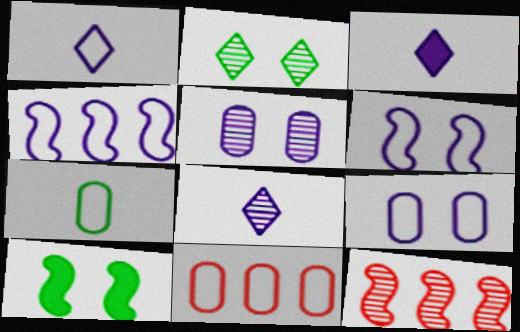[[1, 3, 8], 
[1, 4, 9], 
[3, 4, 5], 
[7, 9, 11], 
[8, 10, 11]]